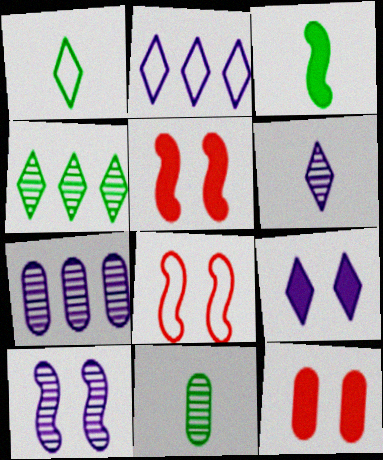[[1, 3, 11], 
[1, 5, 7], 
[2, 5, 11], 
[2, 6, 9], 
[6, 7, 10]]